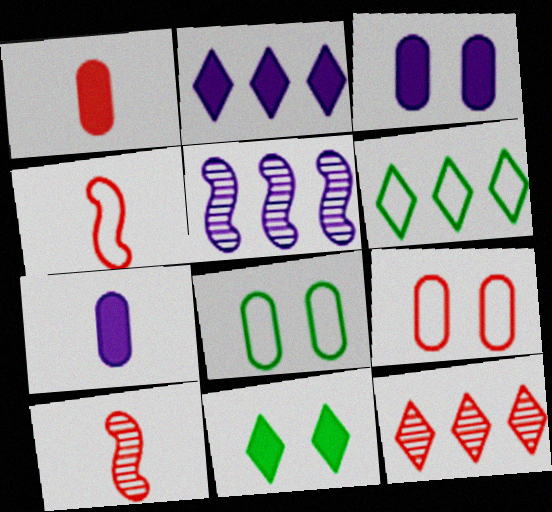[[2, 6, 12], 
[2, 8, 10], 
[3, 6, 10]]